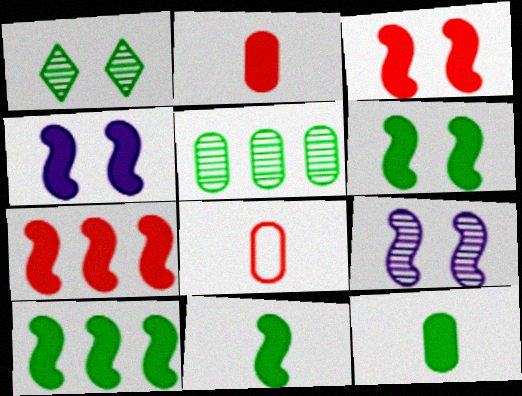[[3, 4, 6], 
[4, 7, 11], 
[6, 10, 11]]